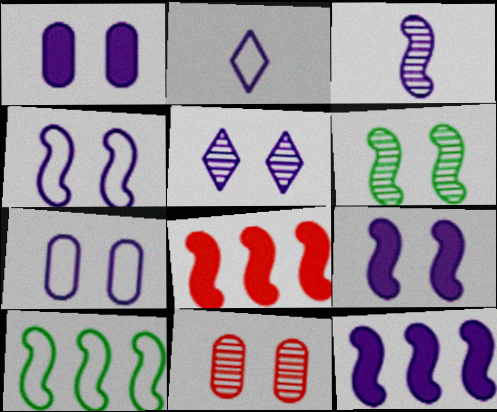[[1, 4, 5], 
[3, 4, 12], 
[5, 6, 11], 
[5, 7, 9]]